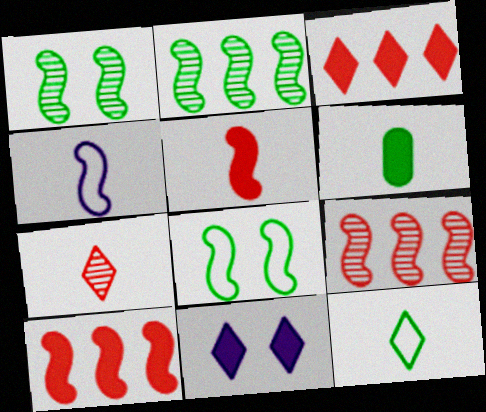[[1, 4, 10], 
[4, 6, 7], 
[6, 10, 11]]